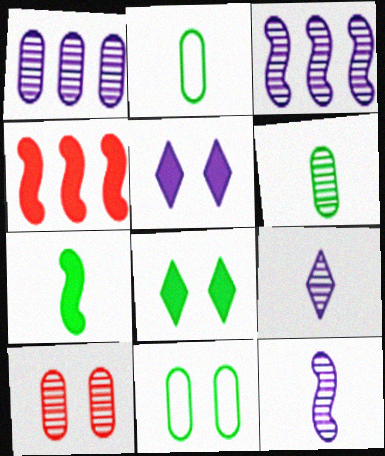[[1, 6, 10], 
[4, 9, 11]]